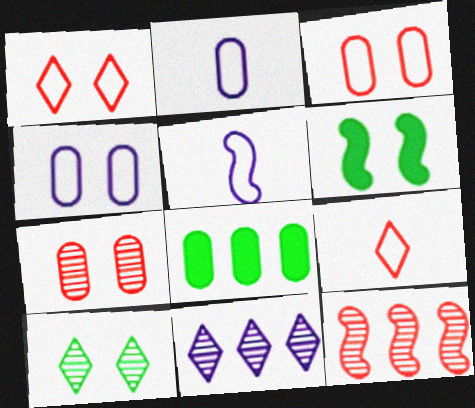[[2, 7, 8], 
[5, 6, 12]]